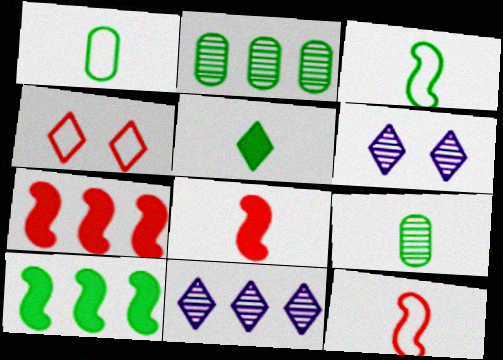[[1, 6, 7], 
[3, 5, 9], 
[4, 5, 11]]